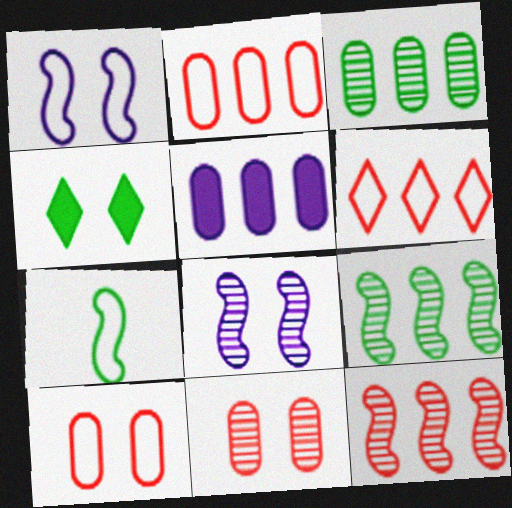[[1, 4, 11], 
[2, 3, 5], 
[3, 4, 7], 
[4, 8, 10], 
[5, 6, 9]]